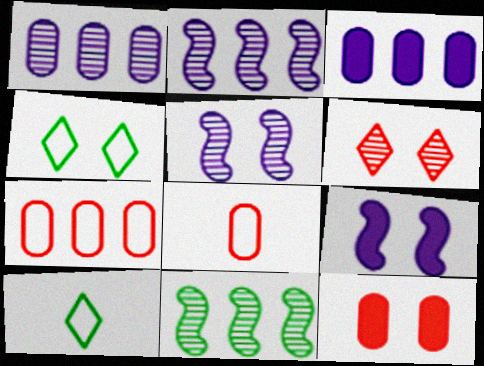[[2, 10, 12], 
[4, 5, 12]]